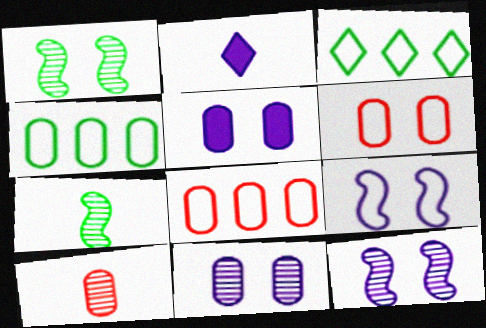[[1, 2, 8], 
[4, 5, 10]]